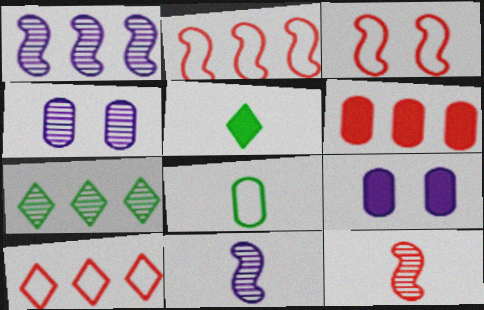[[2, 4, 5], 
[4, 6, 8], 
[4, 7, 12]]